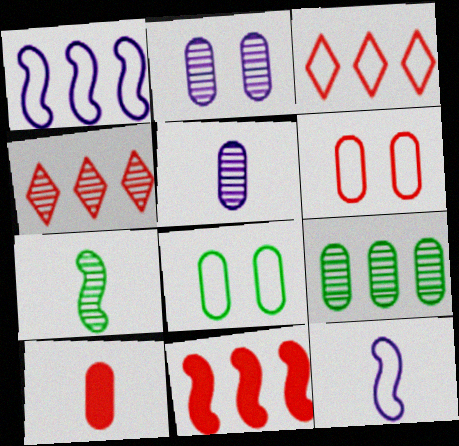[[2, 4, 7], 
[3, 8, 12]]